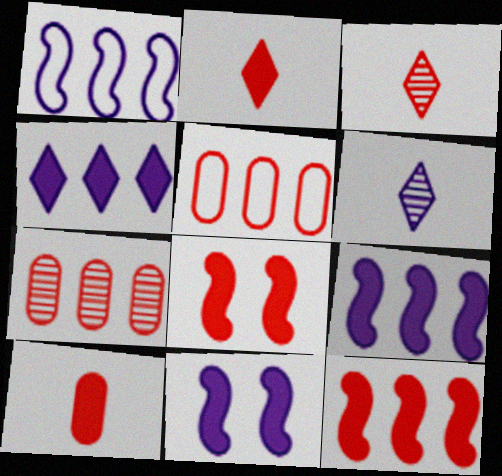[[3, 5, 8]]